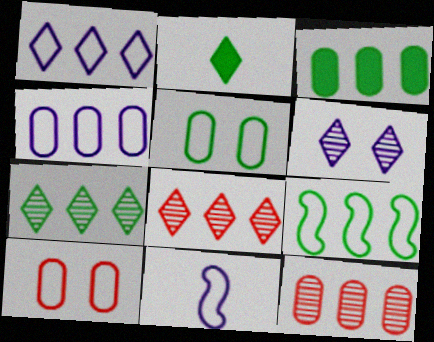[[3, 4, 12], 
[3, 7, 9]]